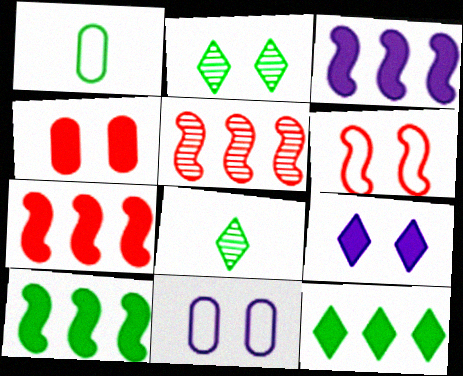[[1, 2, 10], 
[1, 5, 9], 
[3, 7, 10], 
[7, 8, 11]]